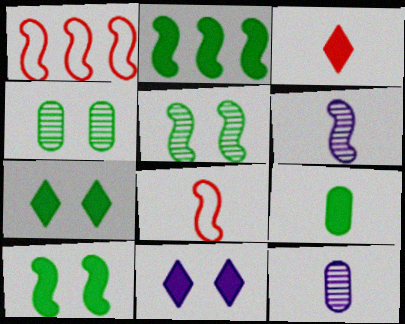[[1, 6, 10], 
[1, 7, 12], 
[2, 7, 9]]